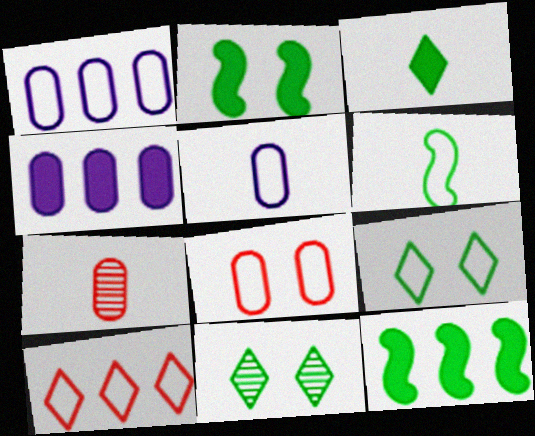[]